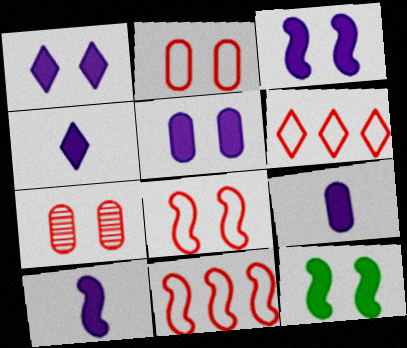[[1, 3, 5], 
[4, 9, 10]]